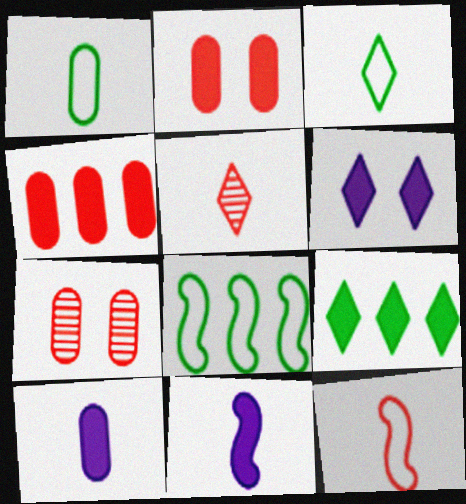[[1, 5, 11], 
[2, 9, 11]]